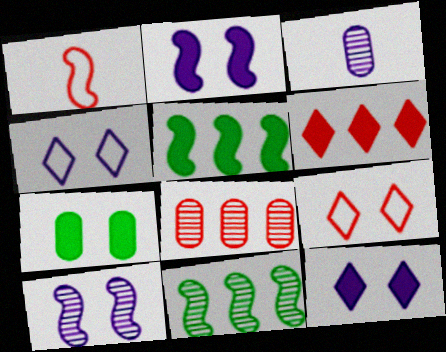[[1, 2, 11], 
[1, 5, 10], 
[3, 5, 9], 
[7, 9, 10]]